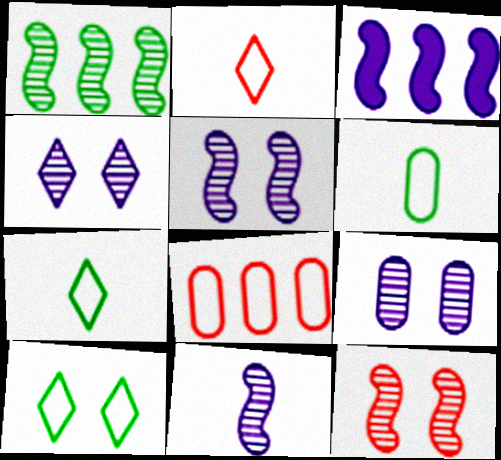[[1, 11, 12], 
[4, 5, 9]]